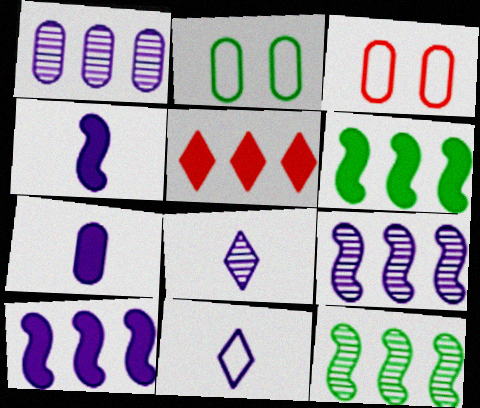[[3, 6, 8]]